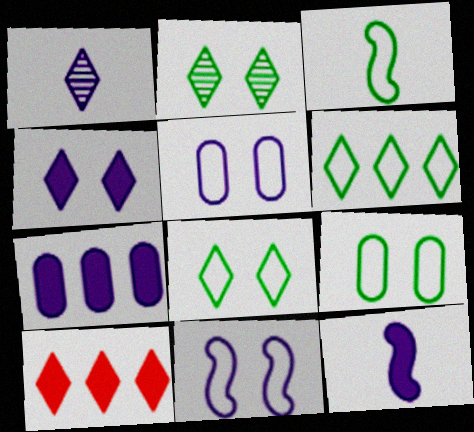[[1, 7, 11], 
[1, 8, 10], 
[3, 6, 9], 
[4, 7, 12]]